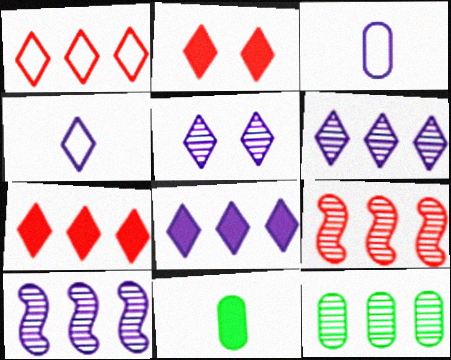[[4, 5, 8], 
[6, 9, 12]]